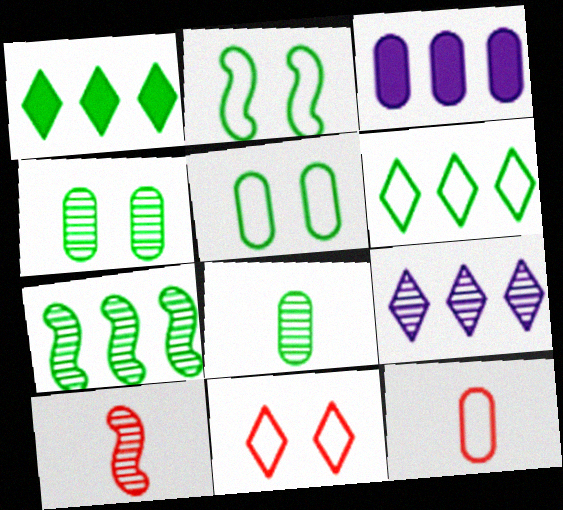[[1, 2, 8], 
[3, 4, 12], 
[4, 9, 10]]